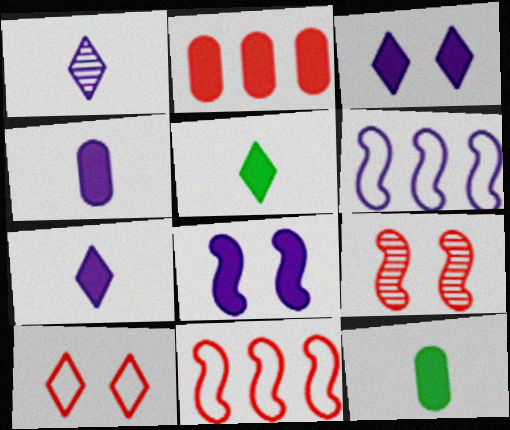[[2, 5, 8]]